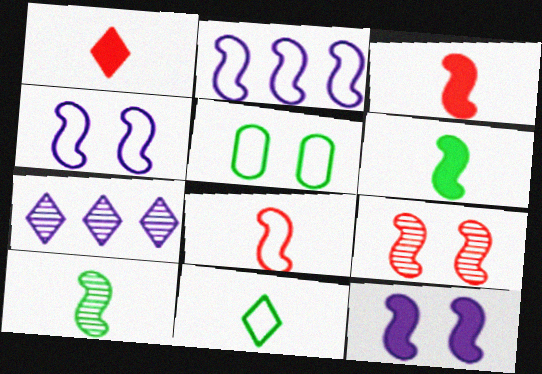[[2, 6, 9], 
[3, 5, 7]]